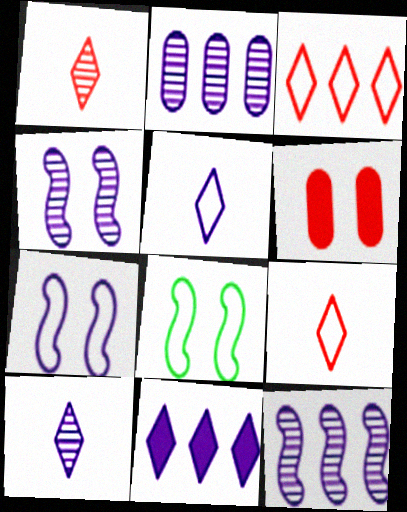[[2, 4, 10]]